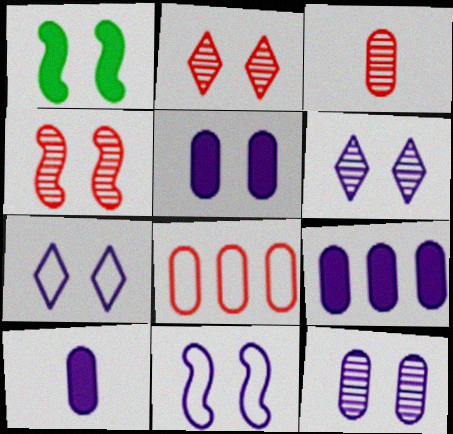[[1, 4, 11], 
[5, 6, 11], 
[5, 9, 10]]